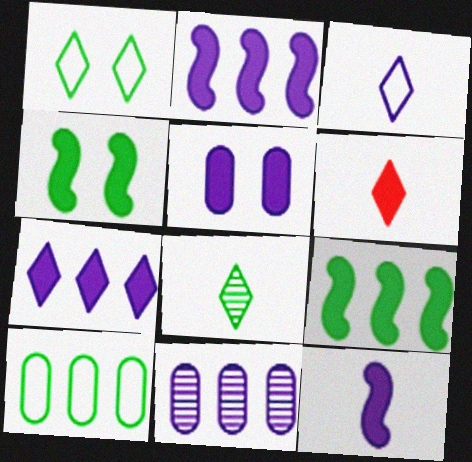[[3, 6, 8], 
[4, 8, 10], 
[5, 6, 9], 
[5, 7, 12]]